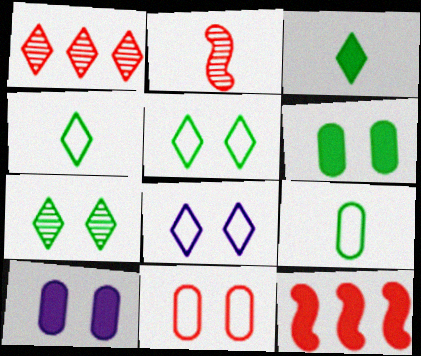[[1, 3, 8], 
[3, 10, 12]]